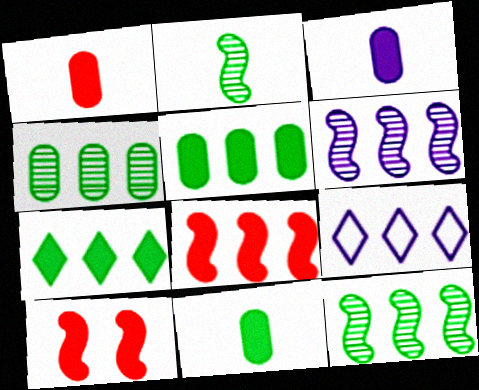[[1, 3, 11], 
[3, 7, 10], 
[4, 8, 9]]